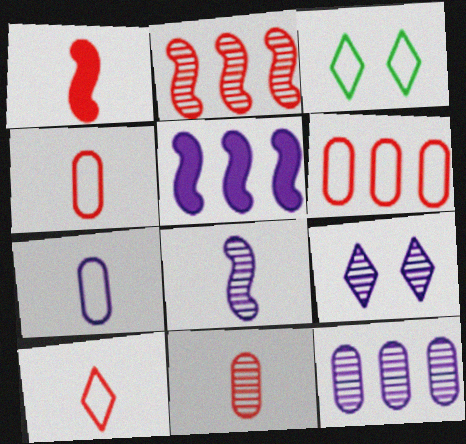[[1, 3, 12], 
[1, 10, 11], 
[3, 5, 11], 
[5, 7, 9], 
[8, 9, 12]]